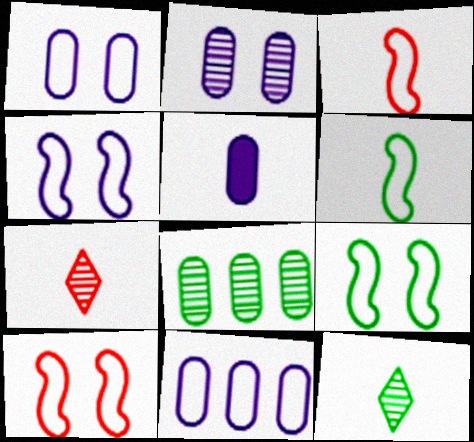[[2, 5, 11], 
[3, 5, 12], 
[4, 9, 10], 
[5, 6, 7]]